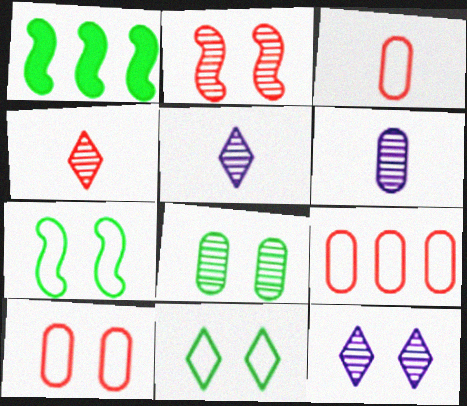[[1, 3, 12], 
[1, 5, 10], 
[2, 8, 12], 
[3, 9, 10]]